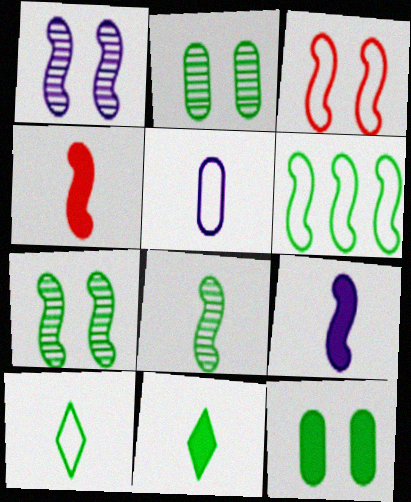[[1, 4, 6], 
[2, 6, 11]]